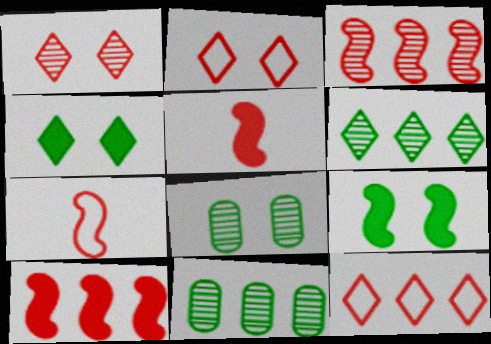[]